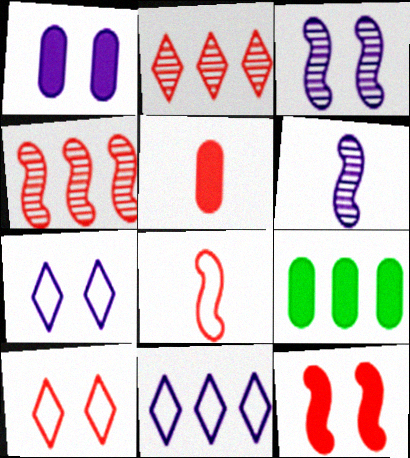[[1, 3, 7], 
[1, 5, 9], 
[1, 6, 11], 
[4, 5, 10], 
[4, 8, 12], 
[4, 9, 11], 
[6, 9, 10]]